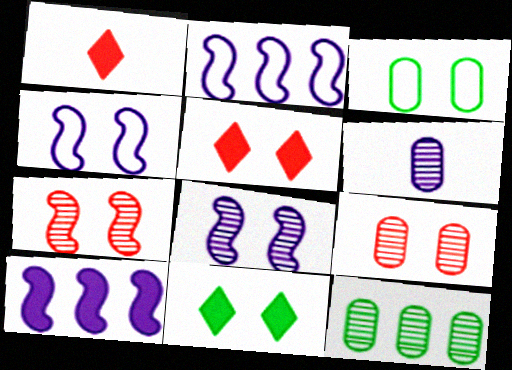[[1, 4, 12], 
[3, 5, 8], 
[4, 9, 11], 
[6, 9, 12]]